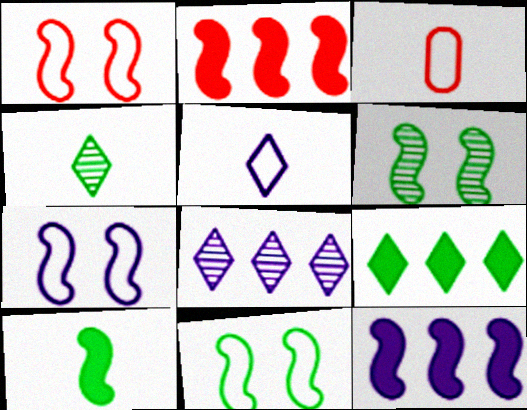[[1, 7, 11]]